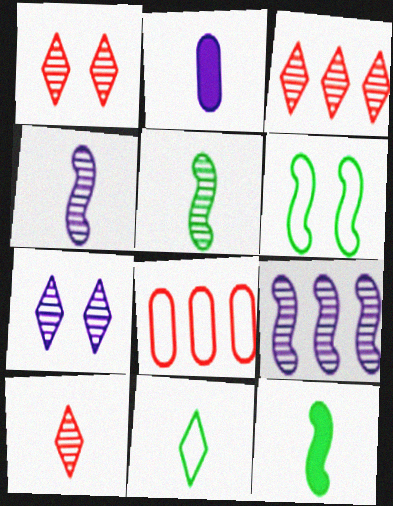[[1, 3, 10], 
[2, 3, 6], 
[7, 8, 12]]